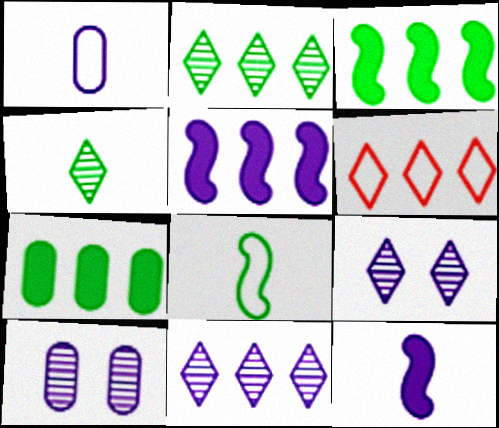[[1, 5, 9]]